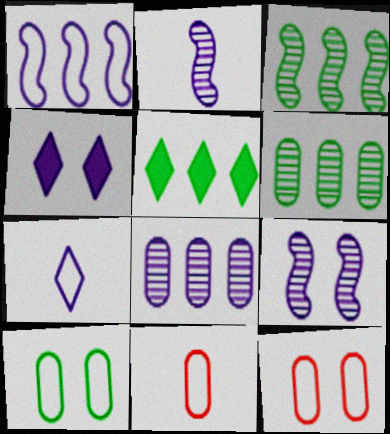[[2, 5, 12], 
[3, 4, 11], 
[5, 9, 11]]